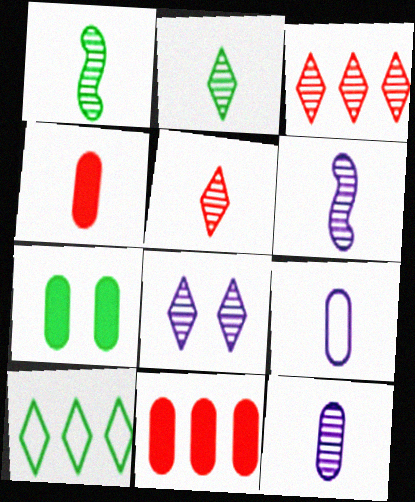[[1, 5, 12], 
[1, 7, 10], 
[2, 3, 8]]